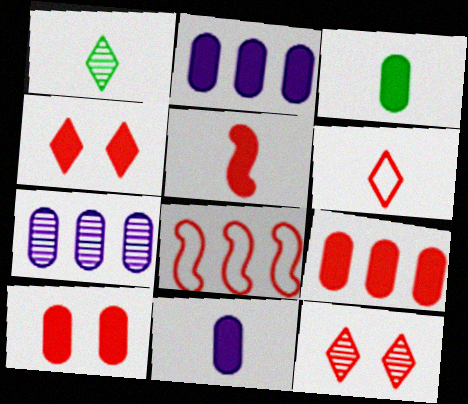[[2, 3, 10], 
[4, 5, 9]]